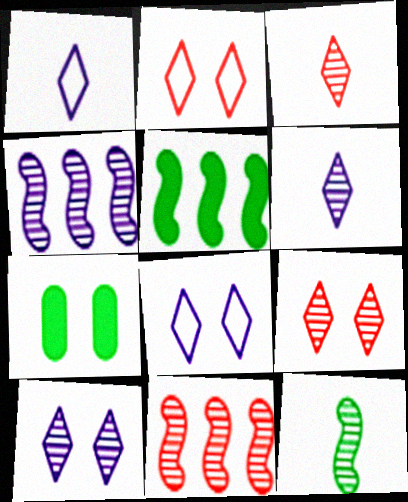[[1, 7, 11]]